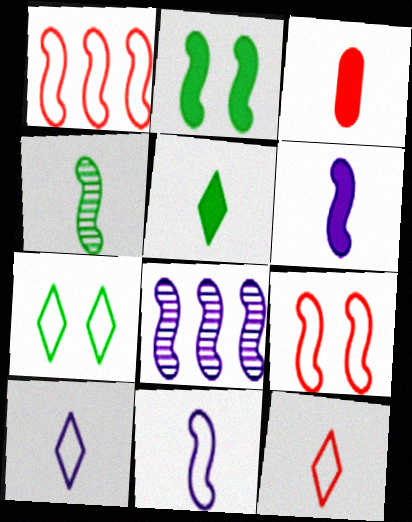[[3, 4, 10], 
[3, 5, 6], 
[3, 7, 8]]